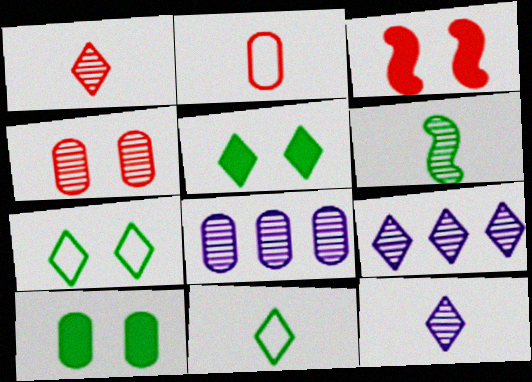[[2, 8, 10], 
[3, 8, 11], 
[4, 6, 9]]